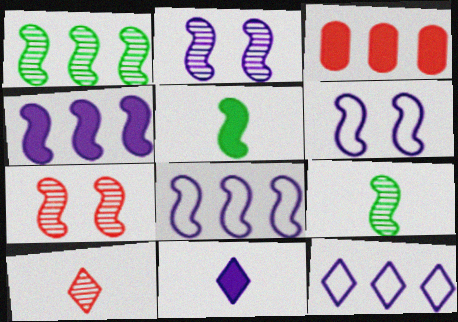[[1, 3, 12], 
[5, 7, 8]]